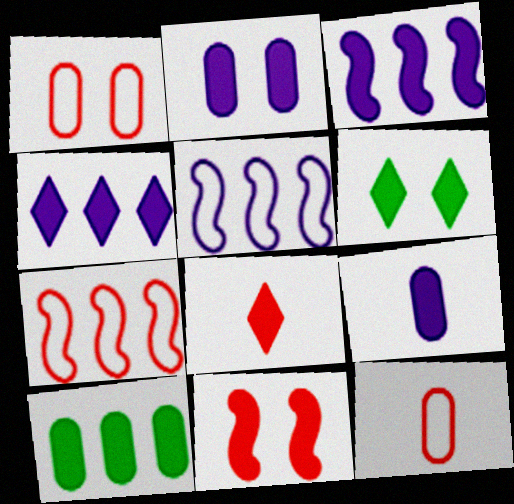[[2, 6, 11], 
[4, 6, 8]]